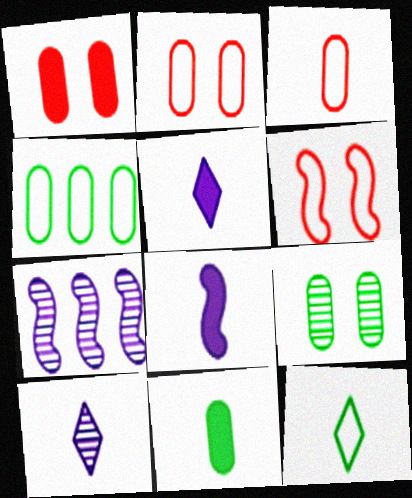[[1, 7, 12], 
[4, 9, 11]]